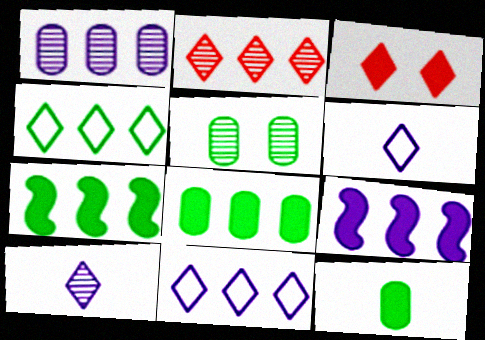[[1, 9, 11], 
[3, 4, 10], 
[3, 9, 12]]